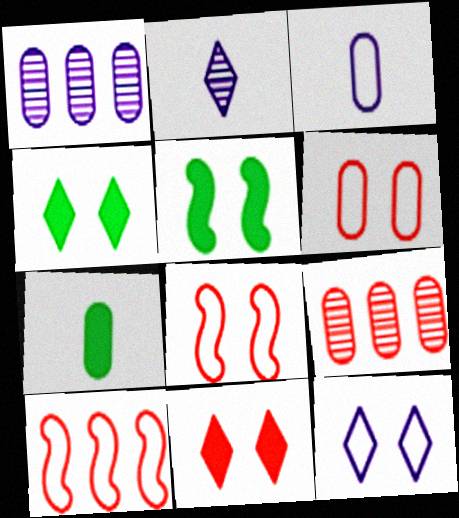[[1, 6, 7]]